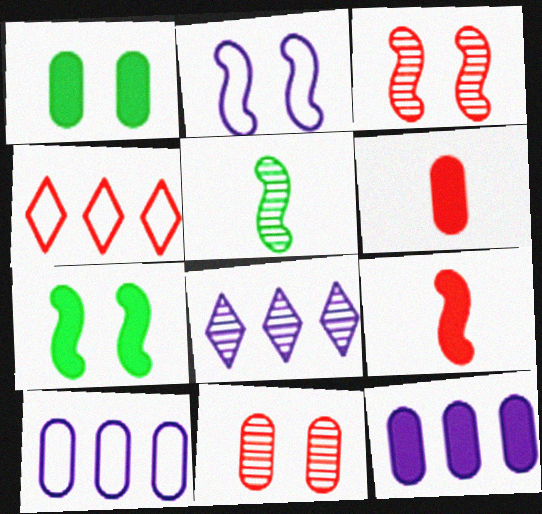[[1, 6, 12], 
[2, 3, 7], 
[3, 4, 6], 
[4, 9, 11], 
[5, 8, 11]]